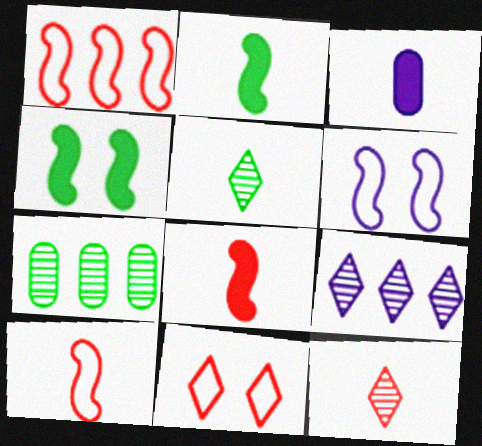[[3, 5, 10], 
[3, 6, 9]]